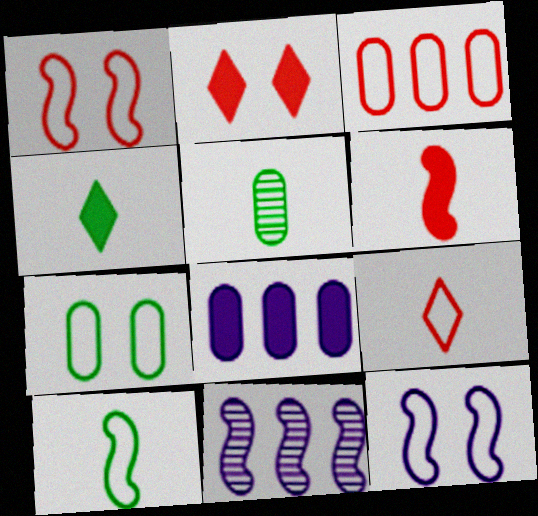[[1, 3, 9], 
[4, 5, 10]]